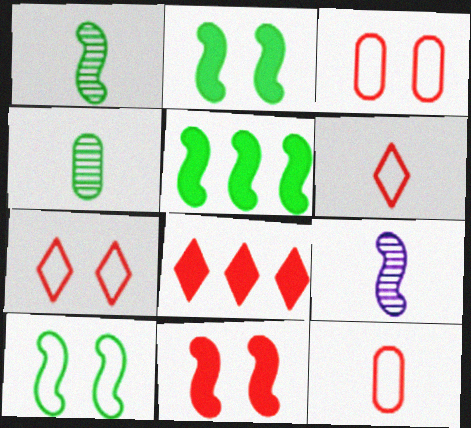[[1, 5, 10]]